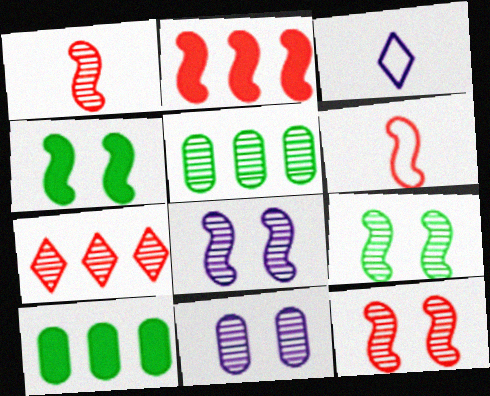[[2, 6, 12], 
[3, 10, 12], 
[8, 9, 12]]